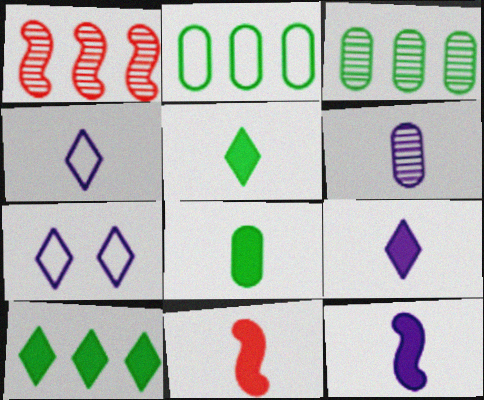[[1, 7, 8], 
[3, 7, 11], 
[4, 6, 12], 
[8, 9, 11]]